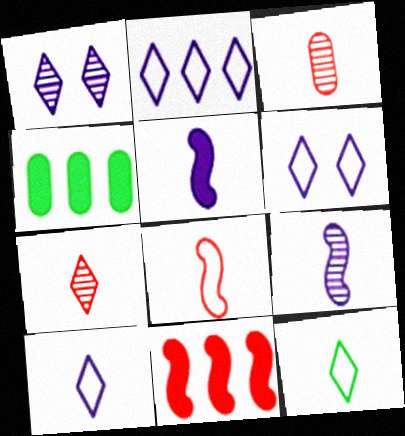[[1, 4, 8], 
[2, 6, 10], 
[3, 5, 12]]